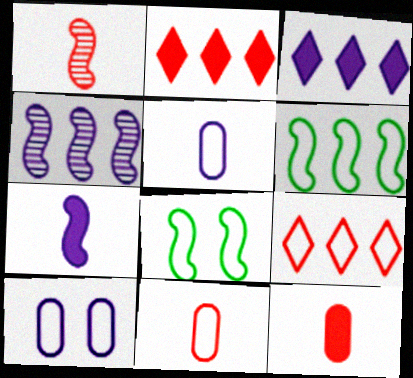[[5, 8, 9]]